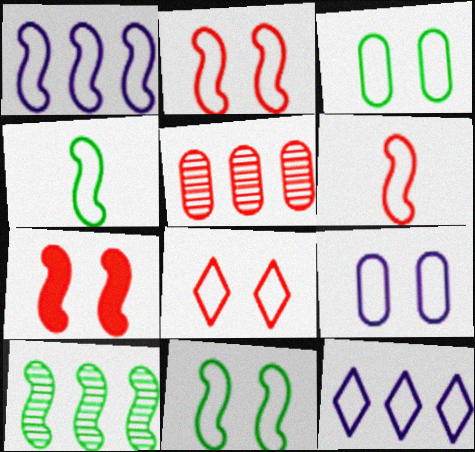[[1, 2, 4], 
[1, 6, 11], 
[3, 6, 12], 
[8, 9, 11]]